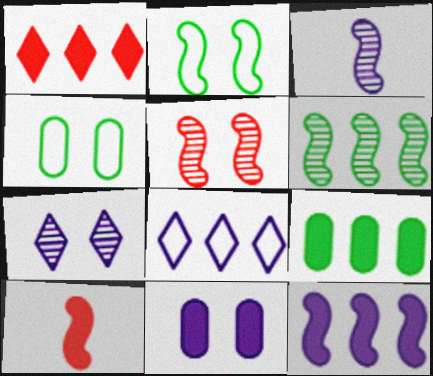[[1, 3, 4], 
[1, 9, 12], 
[3, 5, 6], 
[3, 8, 11]]